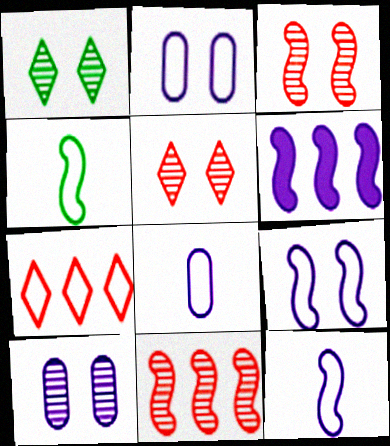[[1, 3, 10], 
[2, 4, 7], 
[3, 4, 6]]